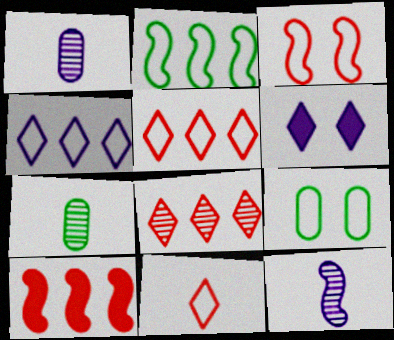[]